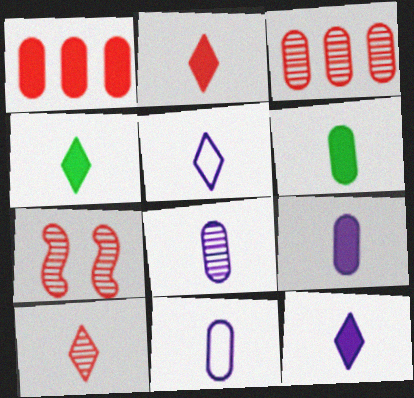[[2, 4, 12], 
[3, 7, 10], 
[4, 5, 10], 
[8, 9, 11]]